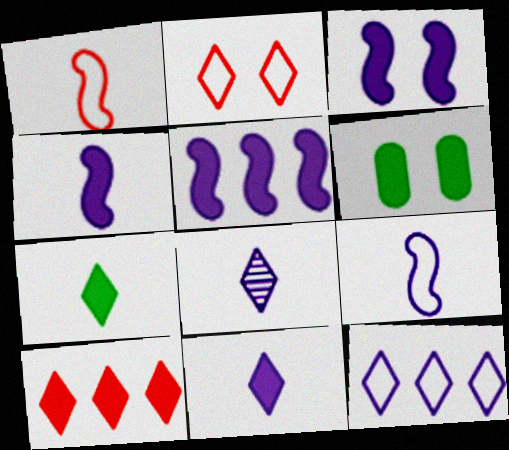[[3, 4, 5], 
[4, 6, 10]]